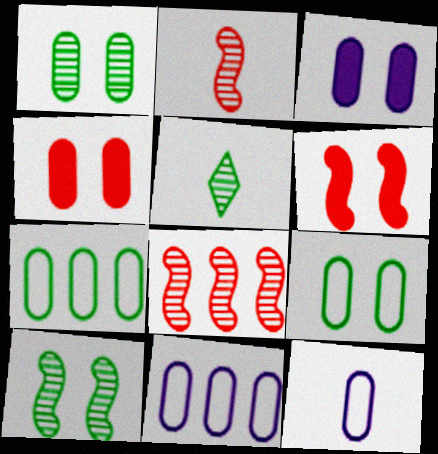[[5, 6, 11]]